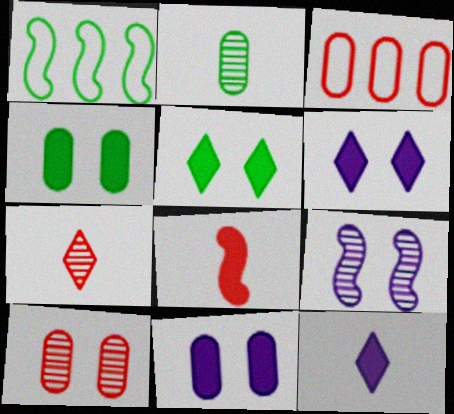[[1, 2, 5], 
[1, 7, 11], 
[1, 8, 9], 
[1, 10, 12], 
[2, 3, 11]]